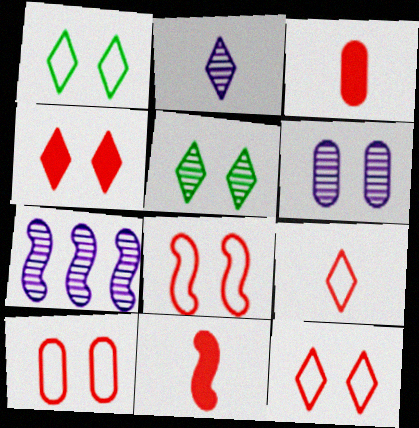[[1, 3, 7], 
[2, 6, 7], 
[8, 10, 12]]